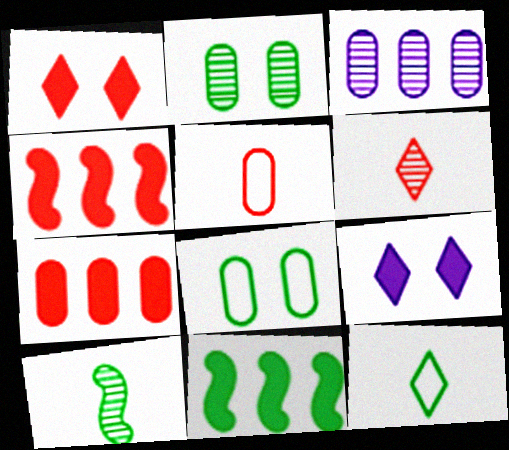[[2, 11, 12]]